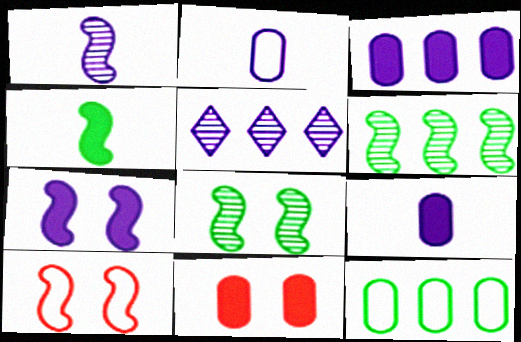[[2, 5, 7], 
[7, 8, 10]]